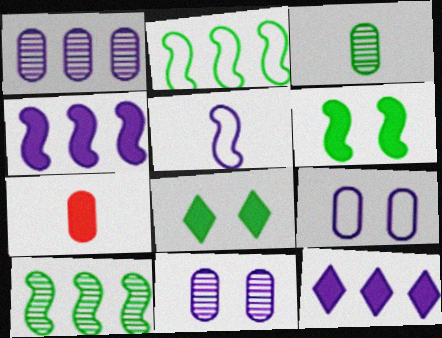[[2, 3, 8], 
[4, 7, 8], 
[5, 11, 12], 
[6, 7, 12]]